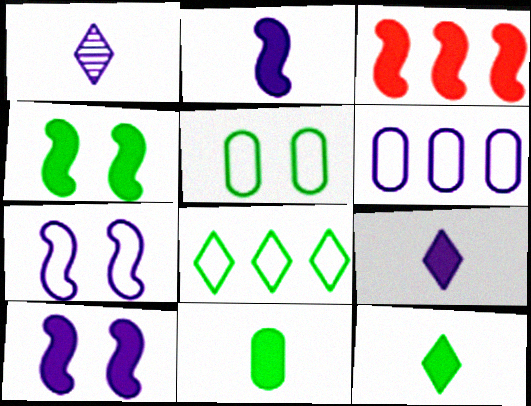[[1, 3, 5], 
[1, 6, 10], 
[2, 3, 4]]